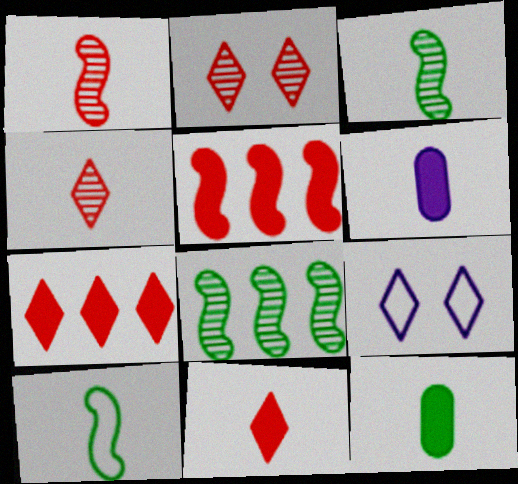[[4, 6, 10]]